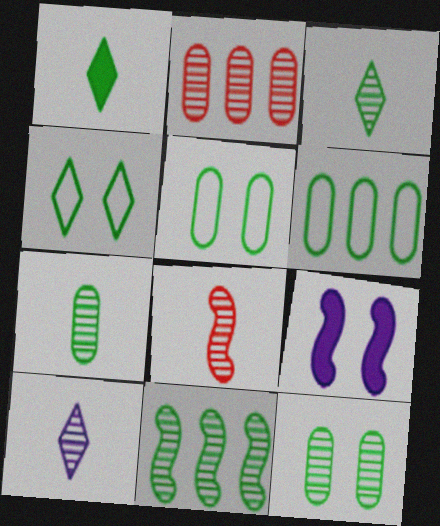[[1, 5, 11], 
[3, 11, 12], 
[7, 8, 10]]